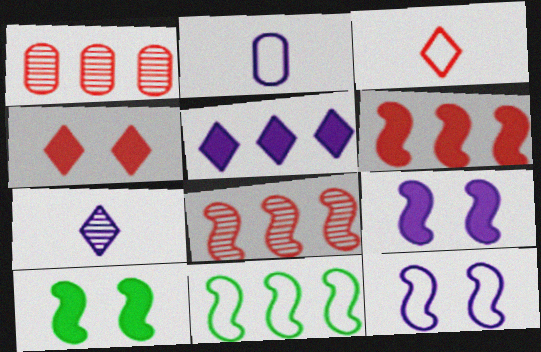[[1, 5, 11]]